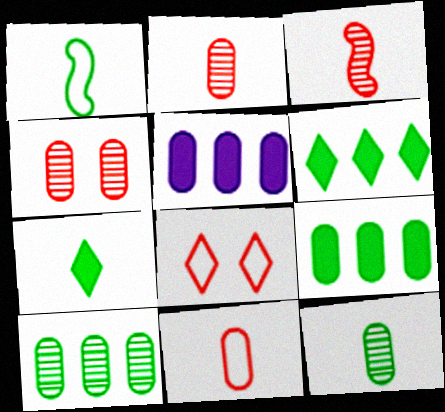[[1, 7, 12]]